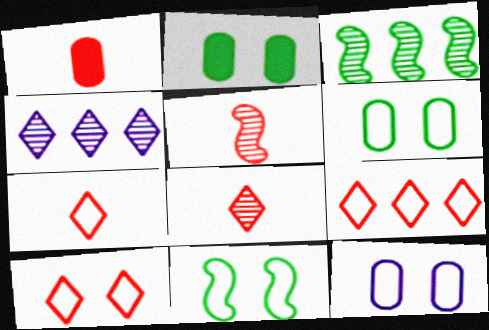[[1, 4, 11], 
[1, 5, 7], 
[7, 9, 10], 
[10, 11, 12]]